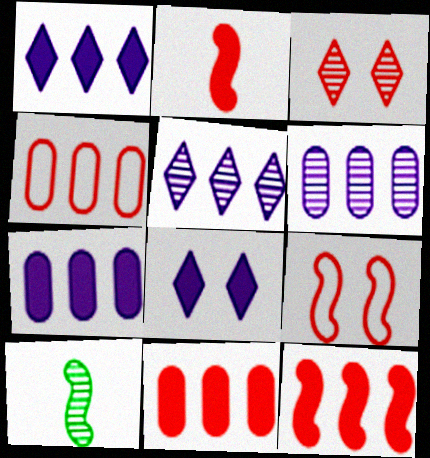[[2, 3, 4], 
[3, 6, 10], 
[4, 8, 10]]